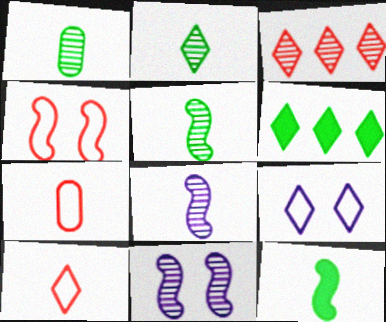[[1, 2, 5], 
[1, 3, 11], 
[6, 7, 11]]